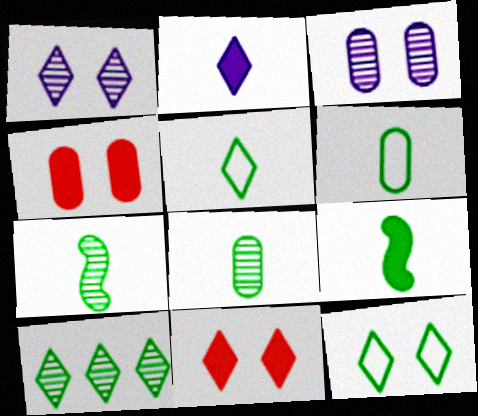[[1, 11, 12], 
[5, 8, 9]]